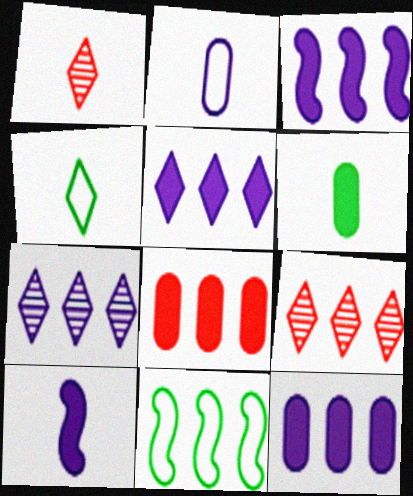[[3, 5, 12], 
[7, 8, 11], 
[9, 11, 12]]